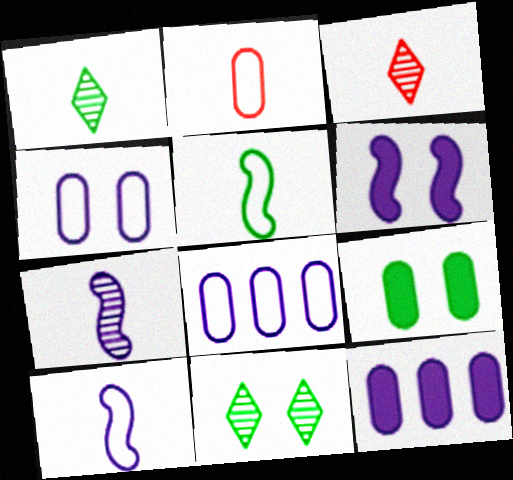[]